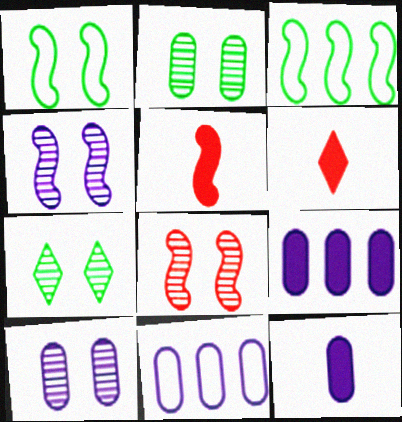[[3, 4, 5], 
[3, 6, 10], 
[5, 7, 11], 
[7, 8, 10], 
[10, 11, 12]]